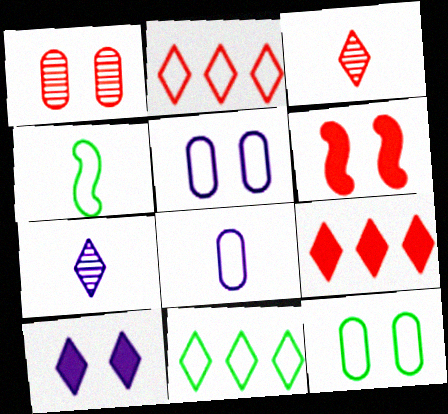[[2, 4, 5], 
[3, 10, 11], 
[4, 11, 12]]